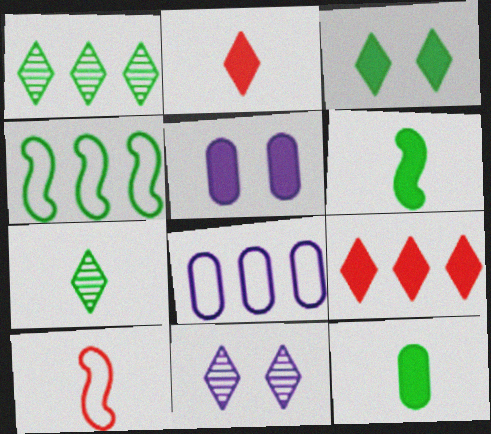[[1, 5, 10], 
[5, 6, 9]]